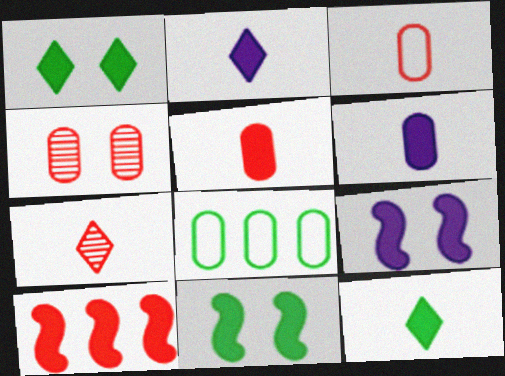[[1, 6, 10], 
[4, 6, 8], 
[7, 8, 9]]